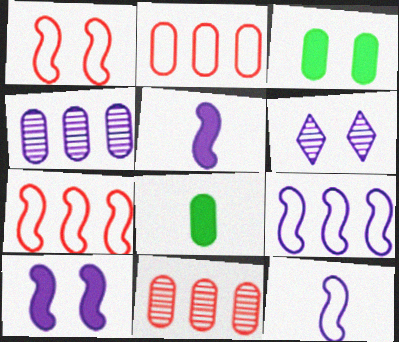[[1, 3, 6], 
[6, 7, 8]]